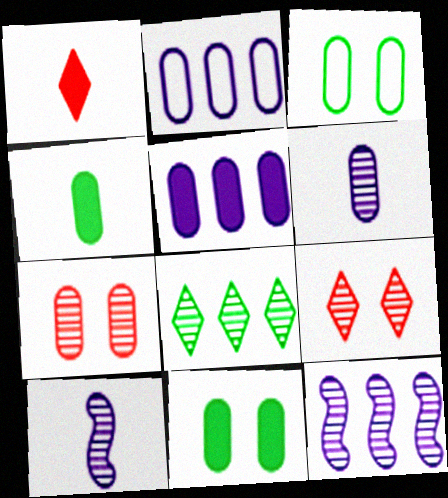[[1, 3, 12], 
[2, 4, 7], 
[7, 8, 10]]